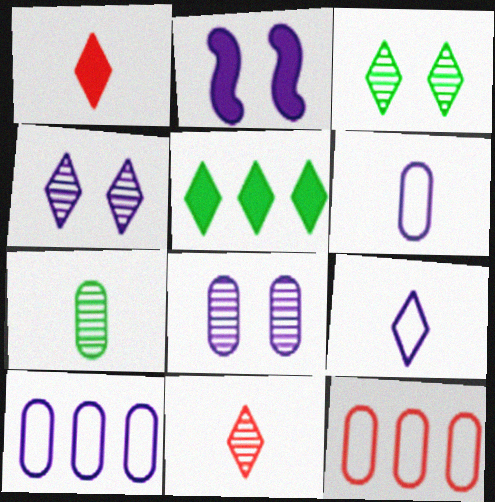[]